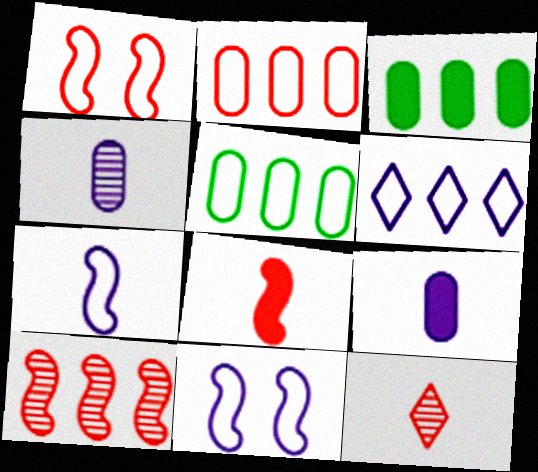[[1, 8, 10], 
[3, 6, 10], 
[3, 11, 12]]